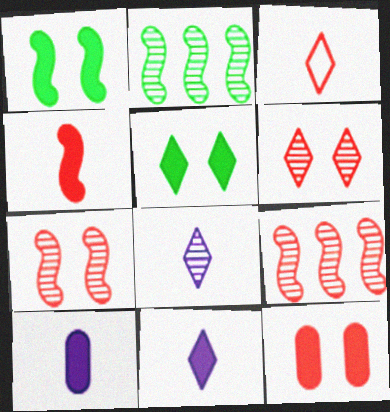[[3, 9, 12]]